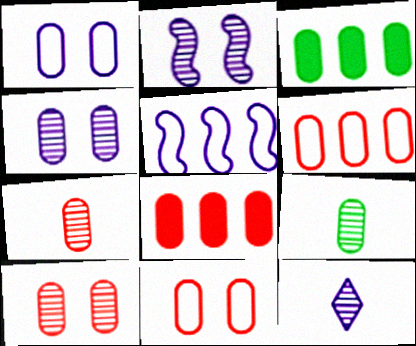[[1, 3, 7], 
[1, 8, 9], 
[7, 8, 11]]